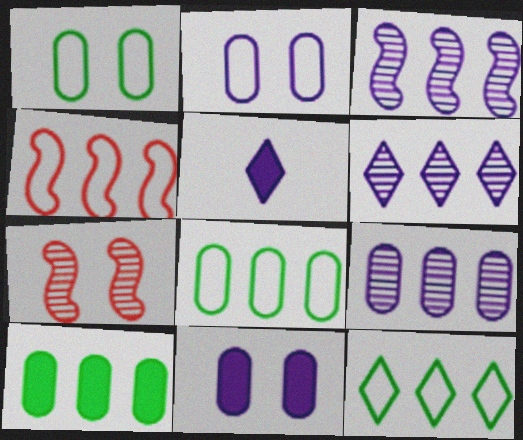[[2, 3, 5], 
[3, 6, 9], 
[4, 6, 10], 
[5, 7, 8]]